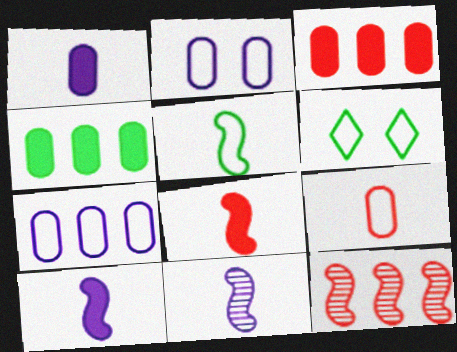[[1, 6, 12], 
[3, 6, 11], 
[5, 8, 11]]